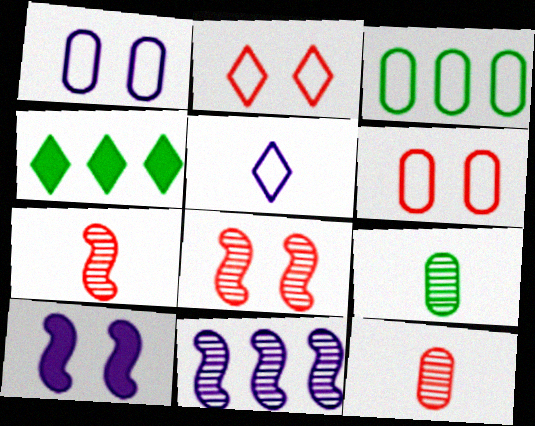[[1, 4, 7]]